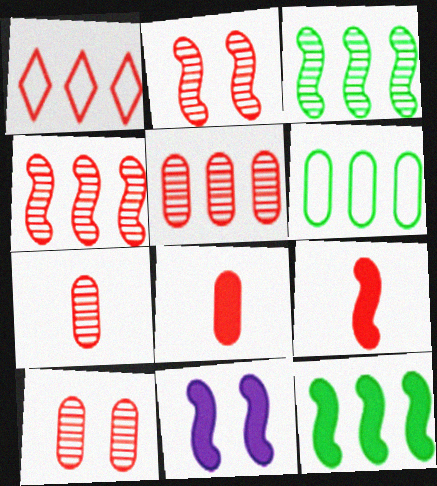[[1, 2, 8], 
[1, 9, 10], 
[5, 7, 10], 
[9, 11, 12]]